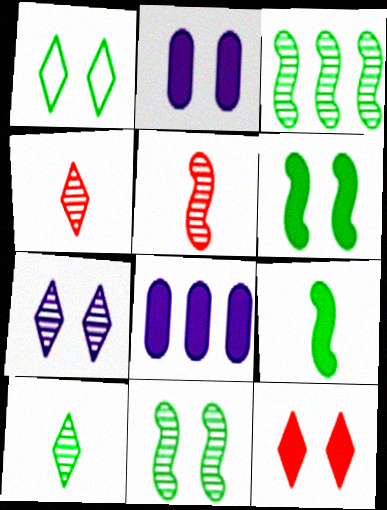[[1, 5, 8], 
[1, 7, 12], 
[2, 6, 12], 
[8, 9, 12]]